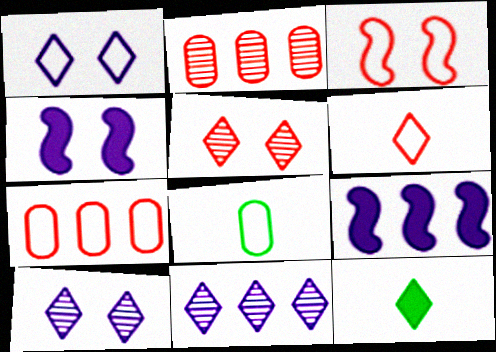[[3, 6, 7], 
[5, 8, 9]]